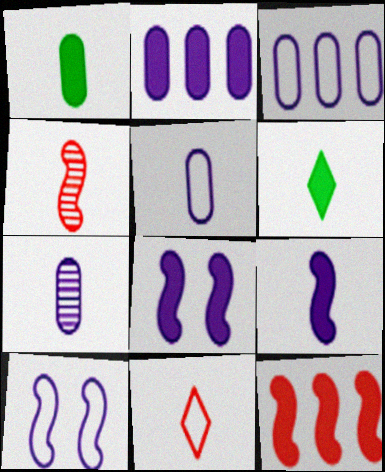[[4, 5, 6]]